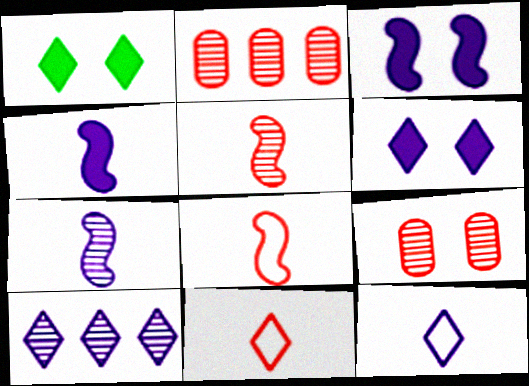[[1, 10, 11], 
[6, 10, 12]]